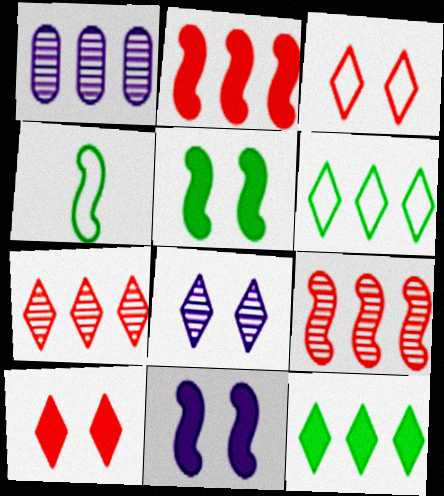[[1, 2, 6], 
[1, 4, 10], 
[4, 9, 11]]